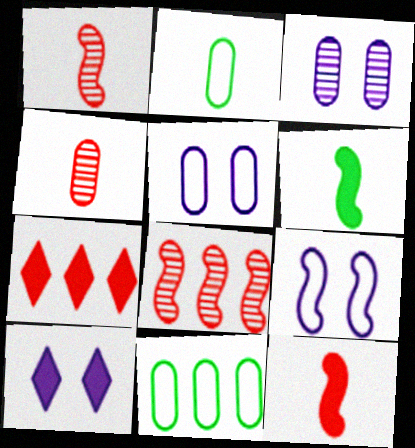[[1, 10, 11], 
[2, 8, 10], 
[3, 9, 10], 
[6, 8, 9]]